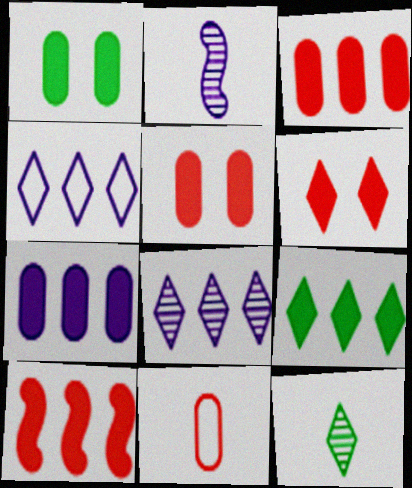[[4, 6, 12], 
[7, 9, 10]]